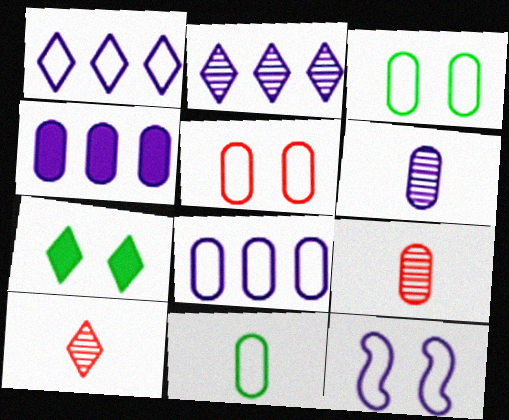[[1, 7, 10], 
[3, 4, 9], 
[5, 8, 11]]